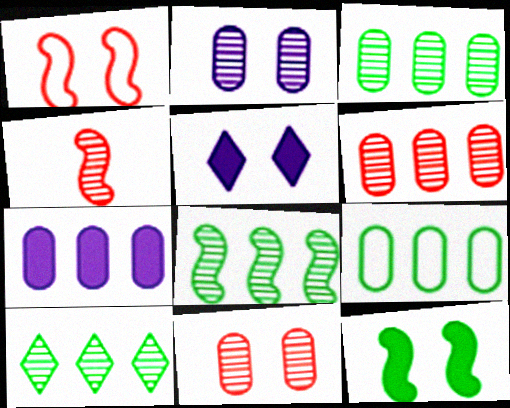[[2, 4, 10], 
[3, 8, 10], 
[4, 5, 9], 
[6, 7, 9]]